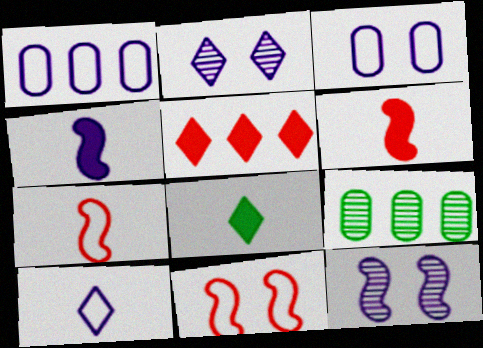[[1, 2, 4]]